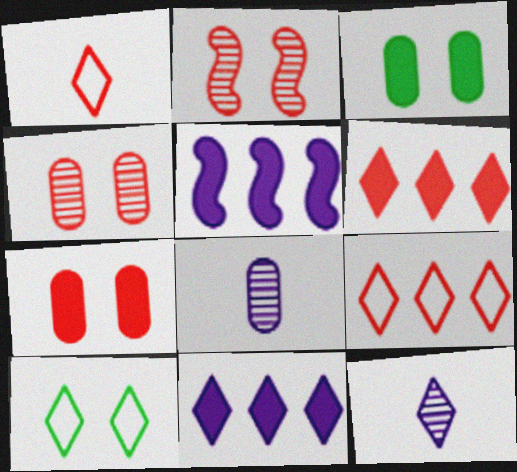[[6, 10, 12]]